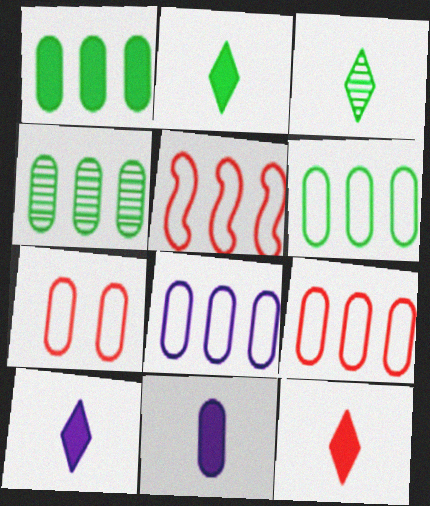[[1, 4, 6], 
[2, 10, 12], 
[4, 7, 11], 
[6, 8, 9]]